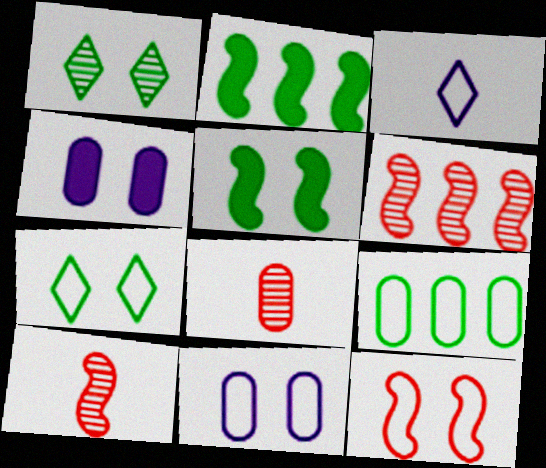[[1, 4, 12], 
[3, 9, 12], 
[4, 8, 9], 
[7, 11, 12]]